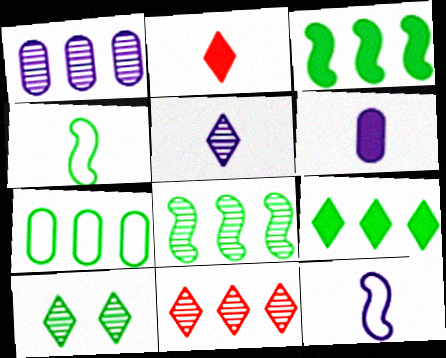[[1, 8, 11], 
[5, 6, 12], 
[5, 10, 11], 
[7, 8, 9]]